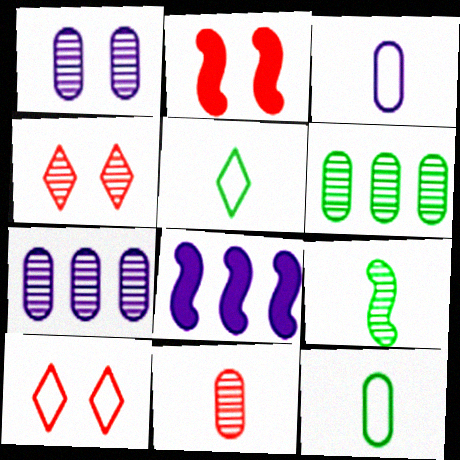[[1, 6, 11], 
[2, 5, 7], 
[4, 7, 9], 
[4, 8, 12]]